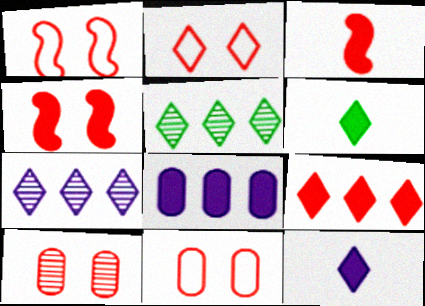[[1, 2, 11], 
[2, 4, 10], 
[2, 5, 12], 
[2, 6, 7], 
[4, 6, 8]]